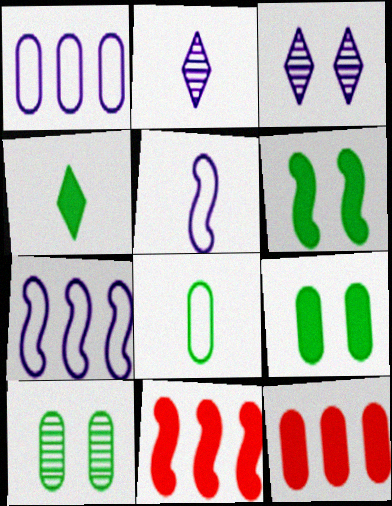[[3, 8, 11]]